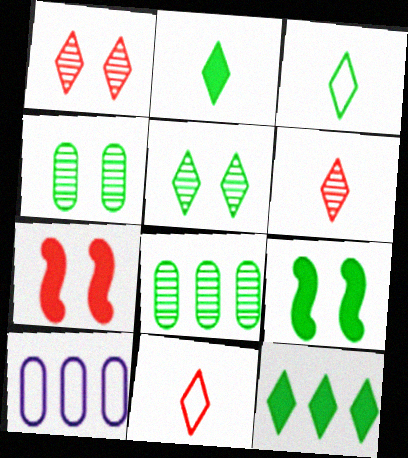[[3, 5, 12], 
[3, 8, 9], 
[6, 9, 10]]